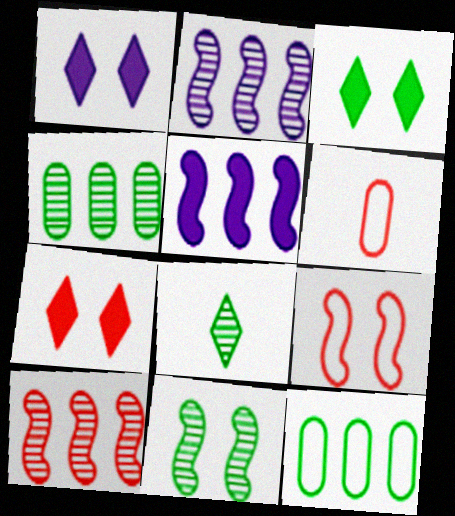[[1, 3, 7], 
[2, 3, 6], 
[4, 8, 11], 
[6, 7, 10]]